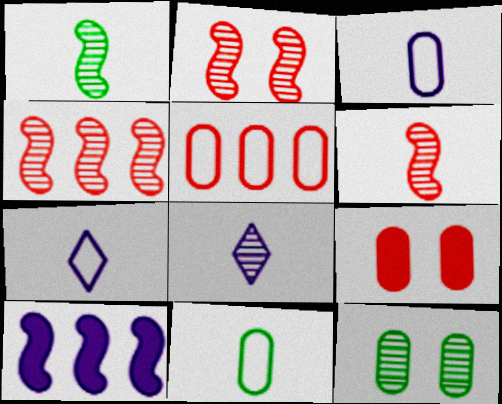[[2, 4, 6], 
[4, 8, 12]]